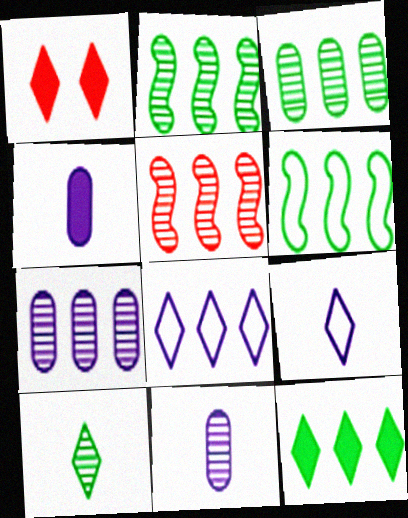[[1, 6, 11], 
[1, 8, 10], 
[3, 6, 12]]